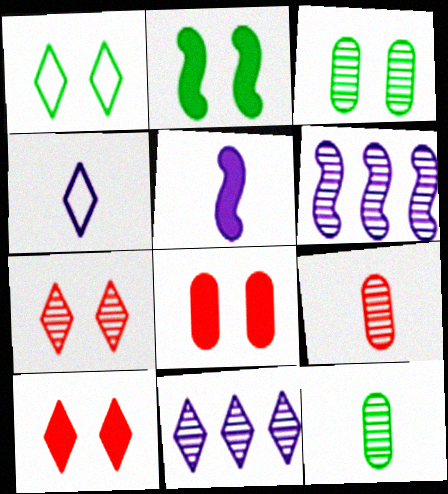[[1, 2, 3], 
[6, 7, 12]]